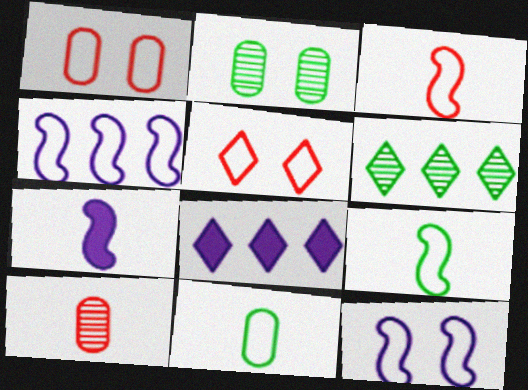[[1, 6, 7], 
[2, 3, 8], 
[4, 5, 11]]